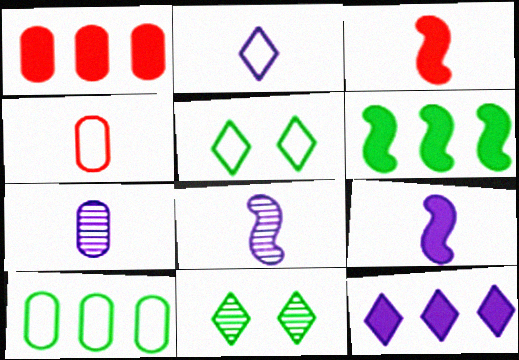[[1, 5, 8], 
[1, 6, 12], 
[2, 7, 9]]